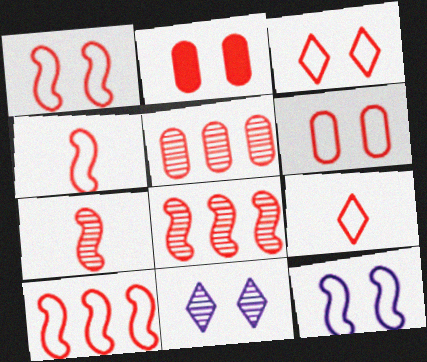[[1, 3, 6], 
[1, 4, 10], 
[2, 8, 9], 
[6, 9, 10]]